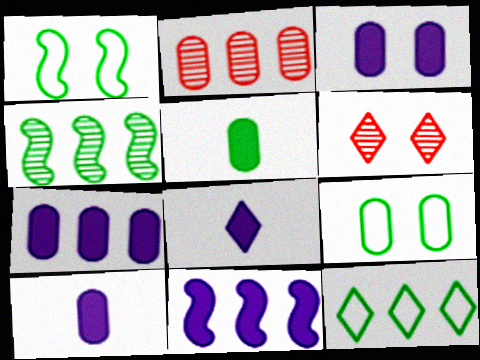[[1, 2, 8], 
[1, 3, 6], 
[2, 9, 10], 
[2, 11, 12], 
[3, 7, 10], 
[3, 8, 11], 
[6, 8, 12]]